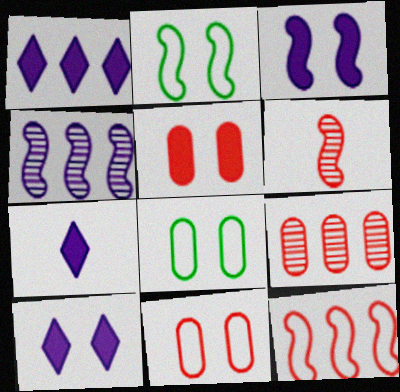[[1, 6, 8], 
[1, 7, 10], 
[2, 7, 9]]